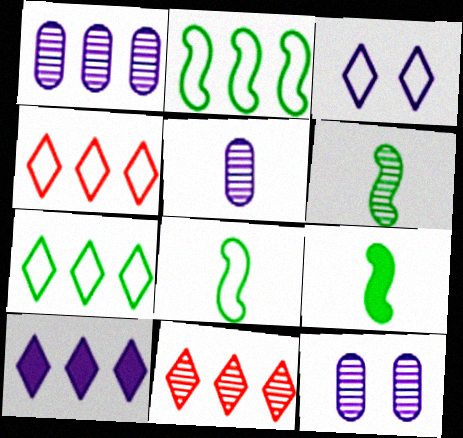[[1, 5, 12], 
[4, 9, 12], 
[6, 8, 9], 
[6, 11, 12], 
[7, 10, 11]]